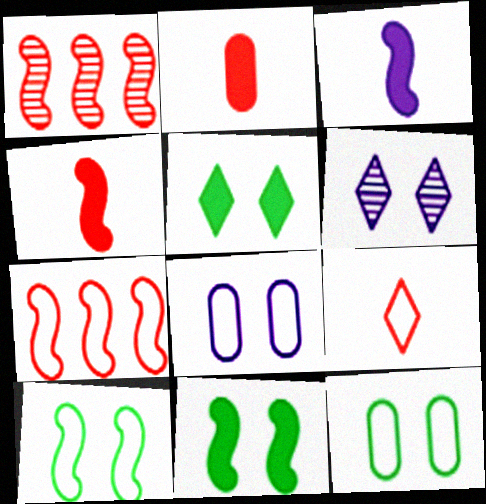[[1, 3, 10]]